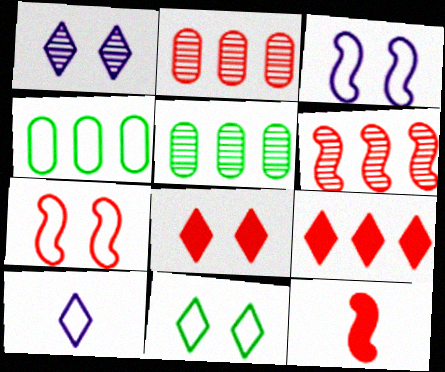[[1, 4, 12], 
[1, 8, 11], 
[4, 7, 10], 
[6, 7, 12]]